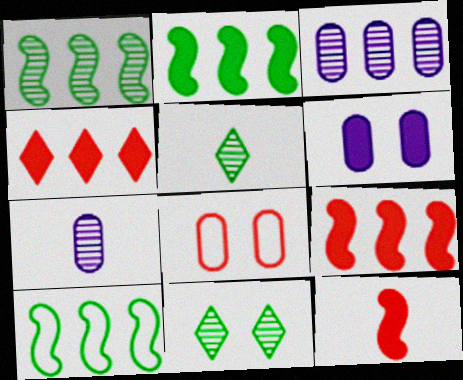[[1, 2, 10], 
[3, 4, 10]]